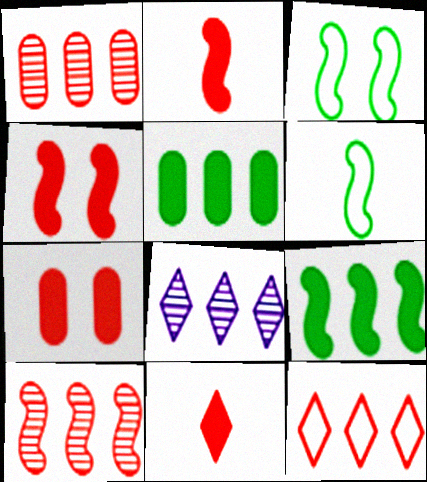[[6, 7, 8]]